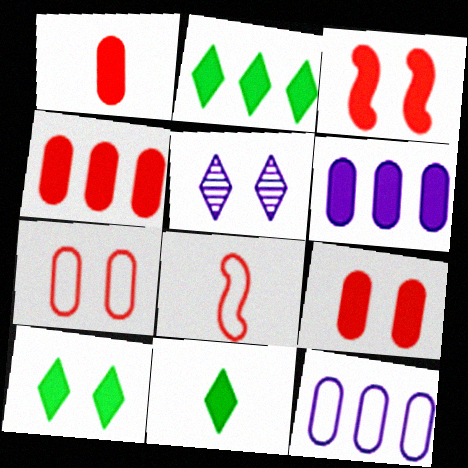[[1, 4, 9], 
[2, 10, 11], 
[3, 6, 11]]